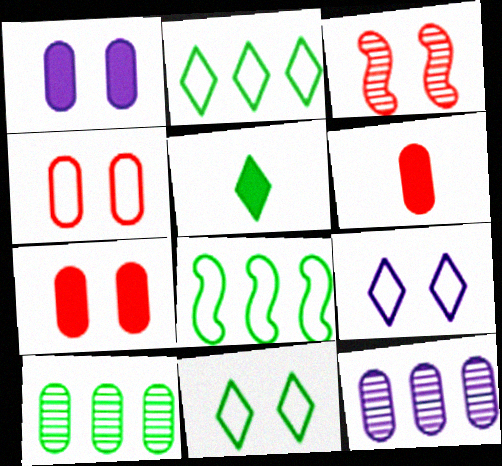[[1, 3, 11]]